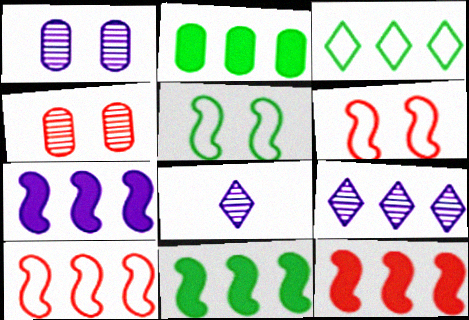[[2, 6, 8], 
[2, 9, 10], 
[7, 11, 12]]